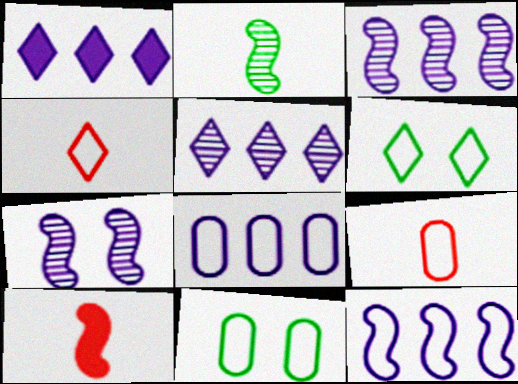[[1, 3, 8], 
[4, 11, 12], 
[5, 10, 11], 
[6, 9, 12], 
[8, 9, 11]]